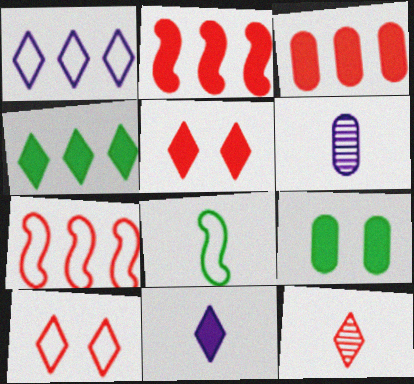[[2, 9, 11], 
[4, 5, 11]]